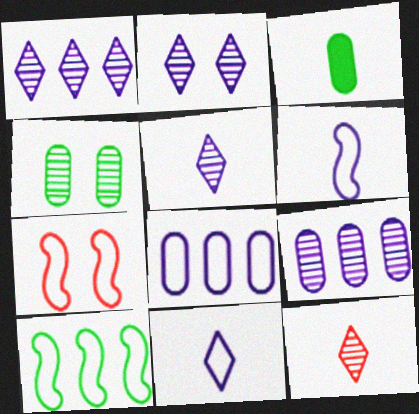[[1, 2, 5], 
[1, 3, 7], 
[3, 6, 12], 
[6, 7, 10]]